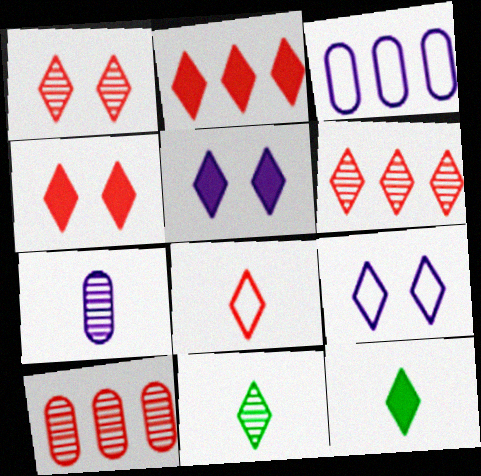[[1, 2, 8], 
[2, 5, 12], 
[2, 9, 11], 
[4, 6, 8], 
[6, 9, 12]]